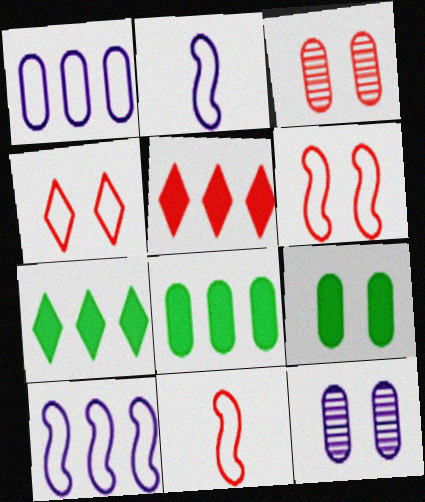[[2, 3, 7], 
[3, 5, 11], 
[7, 11, 12]]